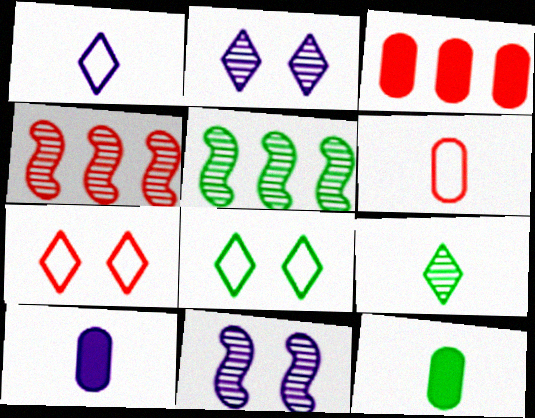[[4, 8, 10], 
[5, 7, 10], 
[5, 8, 12]]